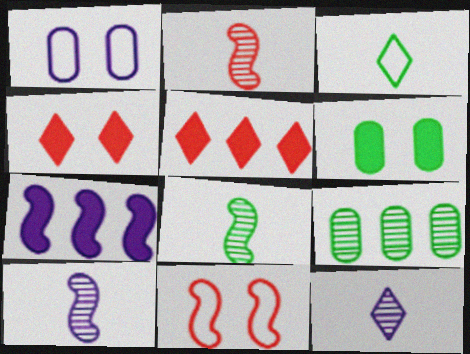[[1, 5, 8], 
[1, 7, 12], 
[2, 8, 10], 
[7, 8, 11]]